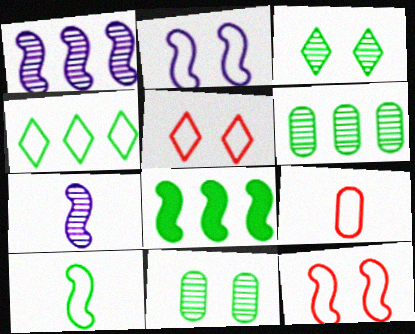[[2, 4, 9], 
[4, 6, 8], 
[7, 8, 12]]